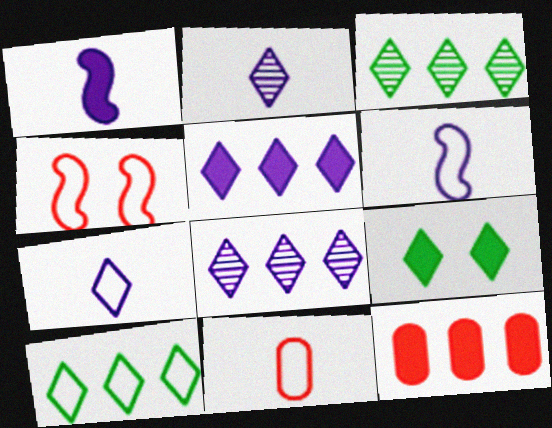[[1, 9, 12]]